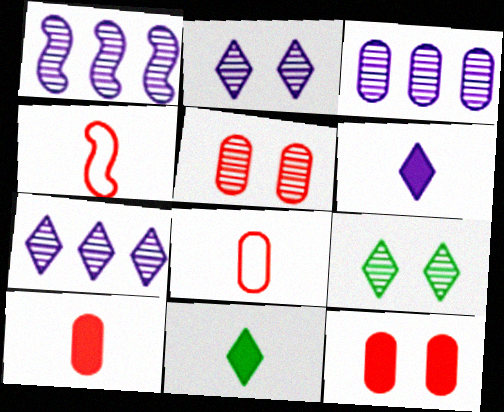[[1, 3, 7]]